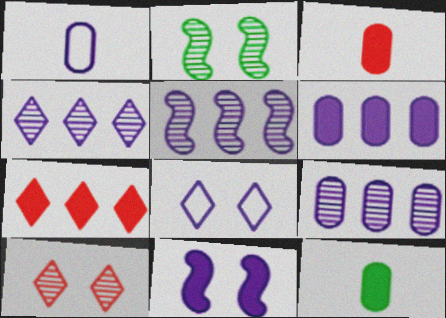[[1, 2, 7], 
[1, 4, 11], 
[4, 5, 9], 
[7, 11, 12]]